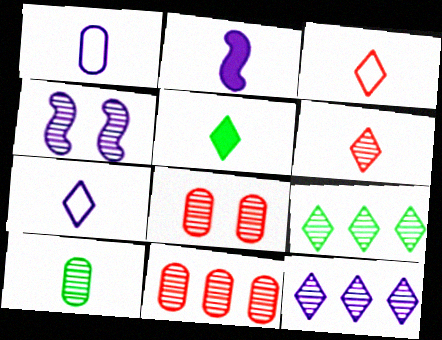[[2, 3, 10], 
[5, 6, 7]]